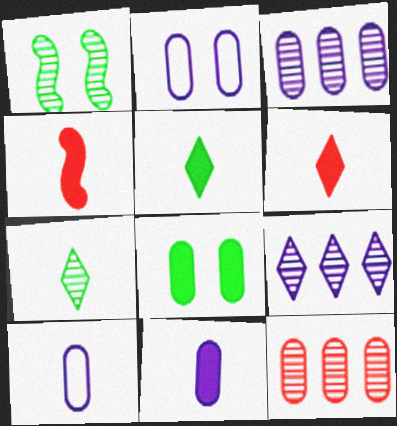[[2, 3, 11], 
[4, 5, 11], 
[4, 7, 10], 
[8, 10, 12]]